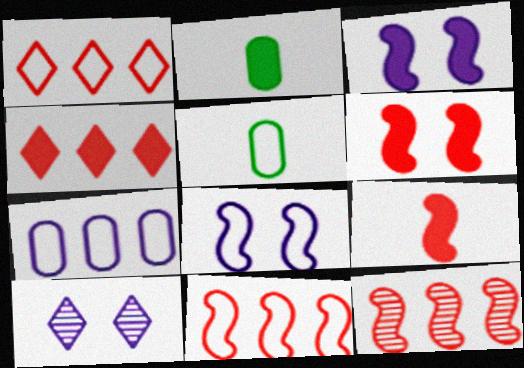[[1, 5, 8], 
[2, 3, 4], 
[2, 10, 11]]